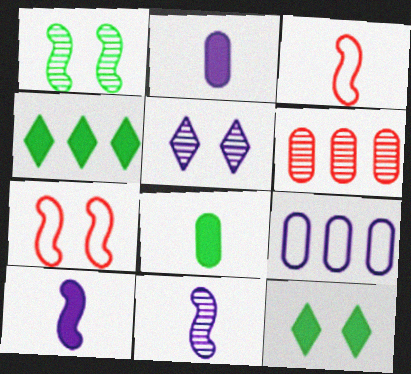[[5, 9, 10]]